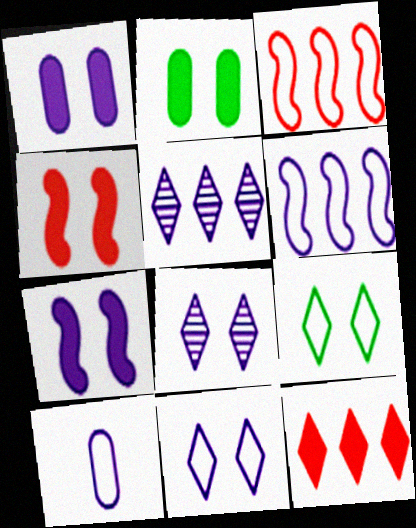[[3, 9, 10], 
[5, 7, 10], 
[6, 10, 11]]